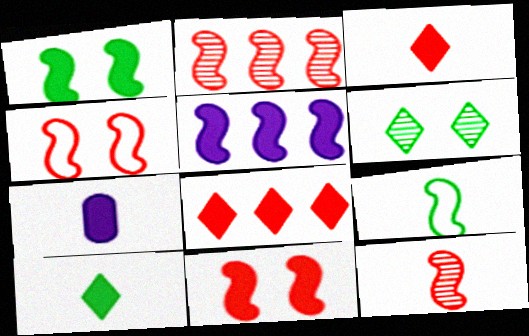[[1, 7, 8]]